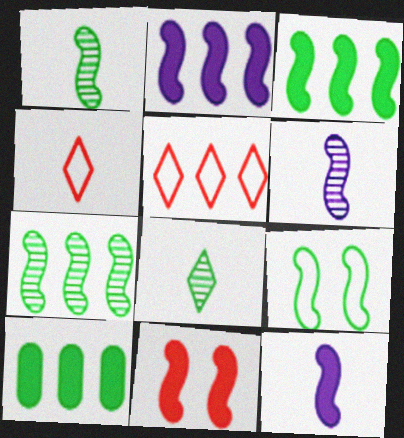[[1, 3, 9], 
[3, 11, 12], 
[8, 9, 10]]